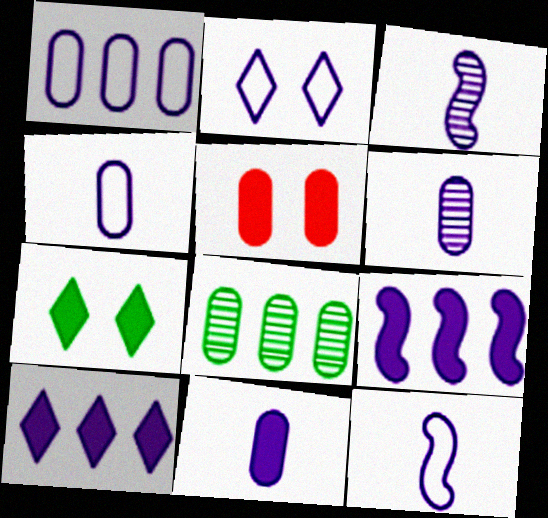[[1, 2, 12], 
[2, 6, 9], 
[4, 5, 8], 
[4, 6, 11]]